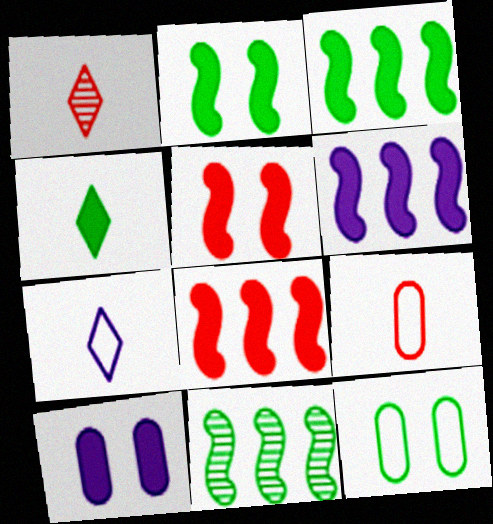[[1, 4, 7], 
[1, 6, 12], 
[3, 6, 8], 
[4, 8, 10], 
[4, 11, 12]]